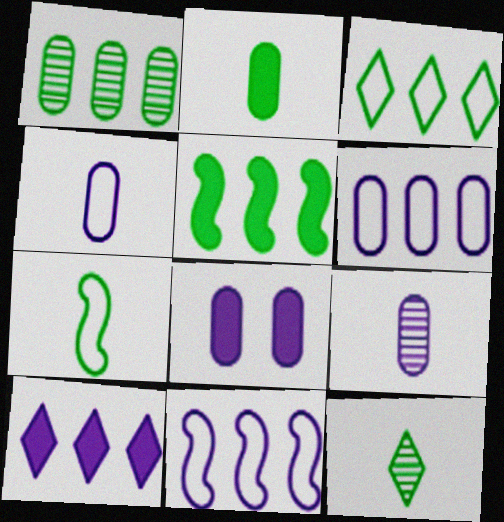[[1, 3, 5], 
[2, 7, 12], 
[6, 8, 9]]